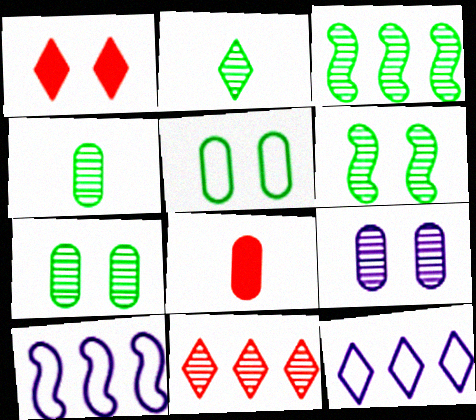[[1, 2, 12], 
[1, 4, 10], 
[2, 3, 7], 
[6, 8, 12]]